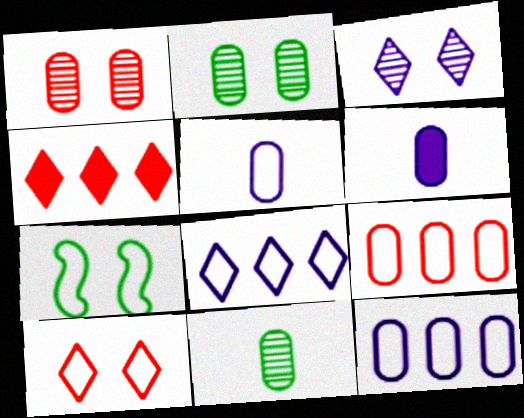[[2, 6, 9]]